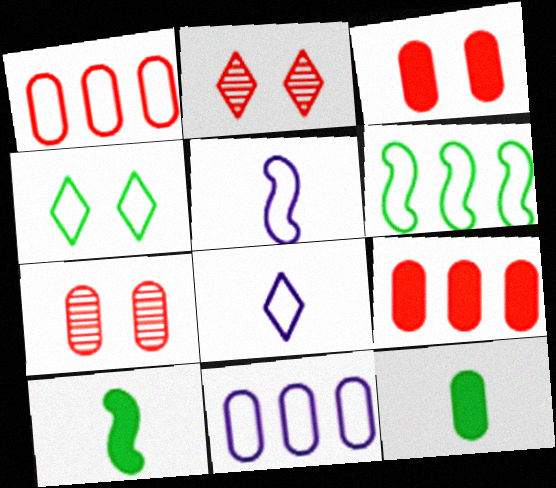[[1, 4, 5], 
[2, 10, 11], 
[7, 11, 12]]